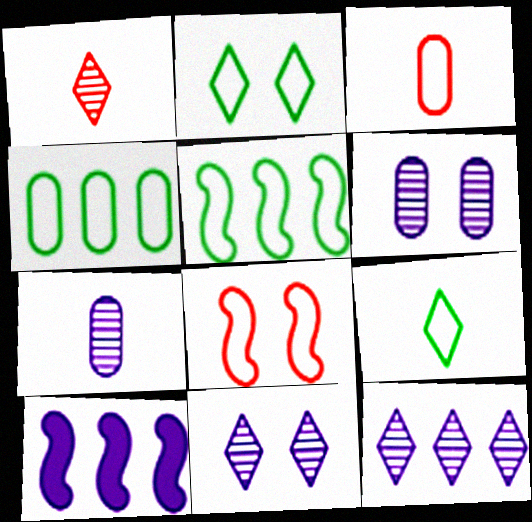[]